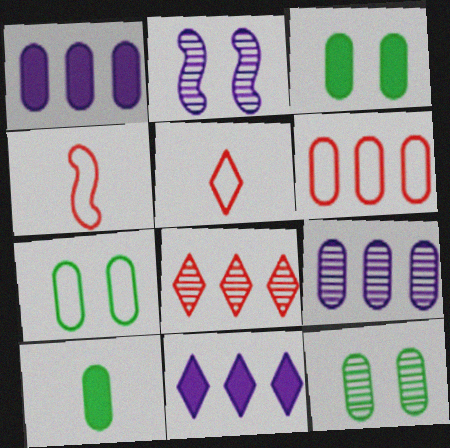[[3, 7, 12], 
[4, 11, 12]]